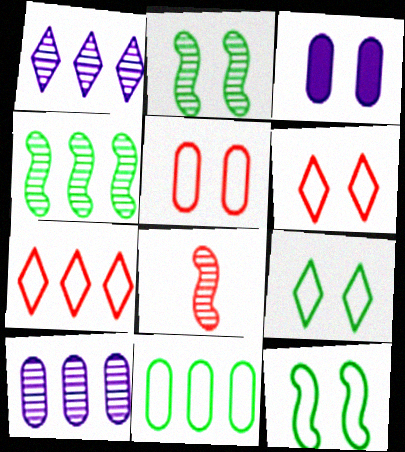[[2, 3, 6]]